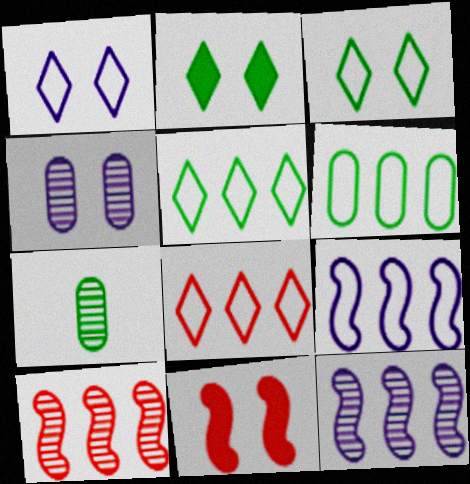[[3, 4, 11], 
[6, 8, 9]]